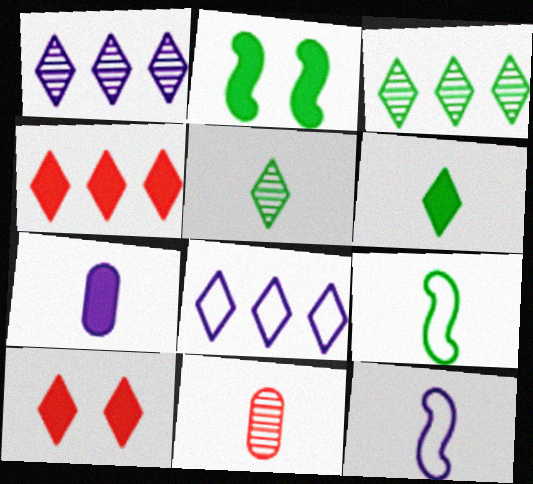[[2, 4, 7], 
[2, 8, 11], 
[3, 4, 8], 
[5, 8, 10], 
[6, 11, 12]]